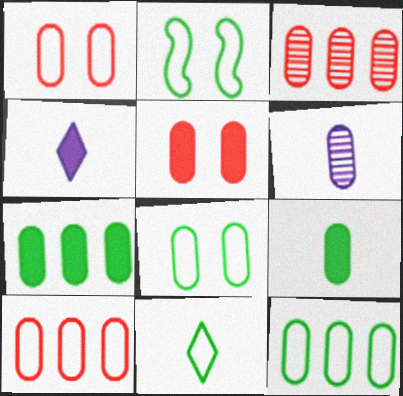[[1, 6, 7], 
[2, 3, 4], 
[2, 11, 12], 
[5, 6, 12]]